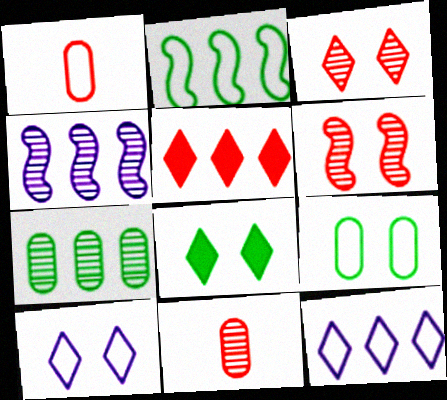[[1, 2, 10], 
[1, 4, 8], 
[1, 5, 6], 
[3, 8, 10]]